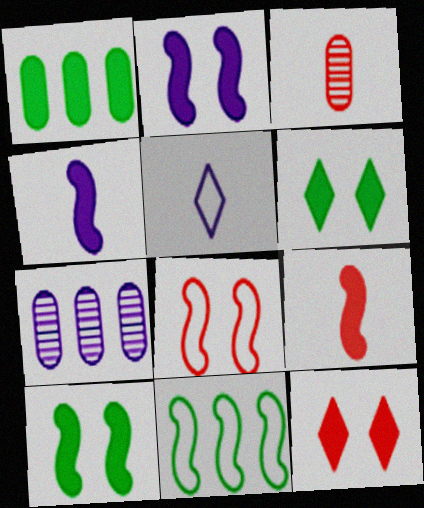[[1, 4, 12], 
[2, 5, 7]]